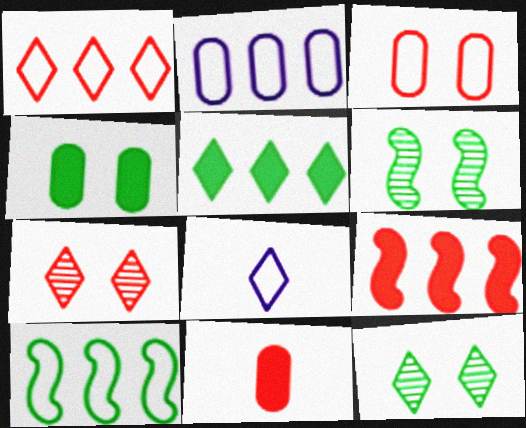[[1, 2, 10], 
[3, 8, 10], 
[5, 7, 8]]